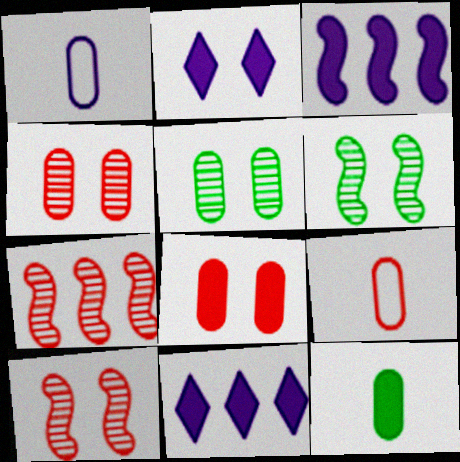[[6, 9, 11]]